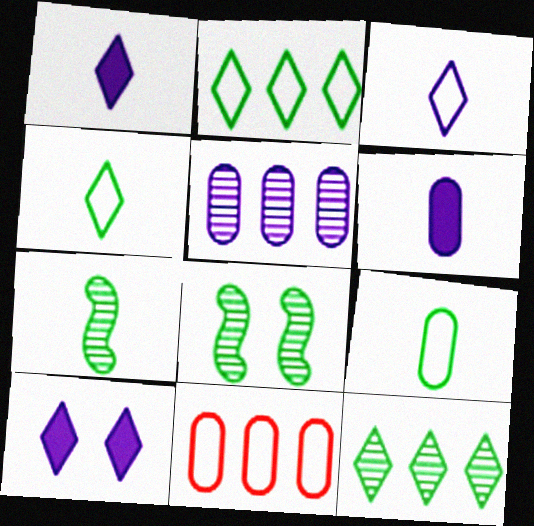[[1, 8, 11], 
[7, 10, 11]]